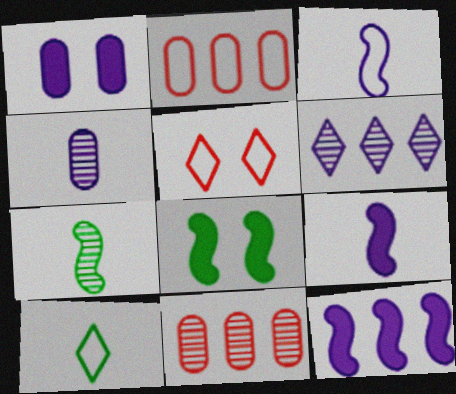[[1, 3, 6]]